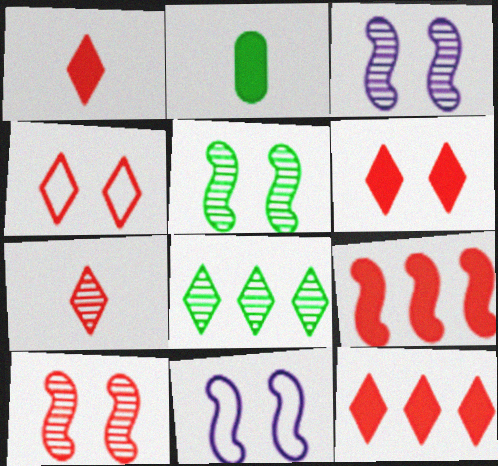[[1, 6, 12], 
[3, 5, 10], 
[4, 7, 12]]